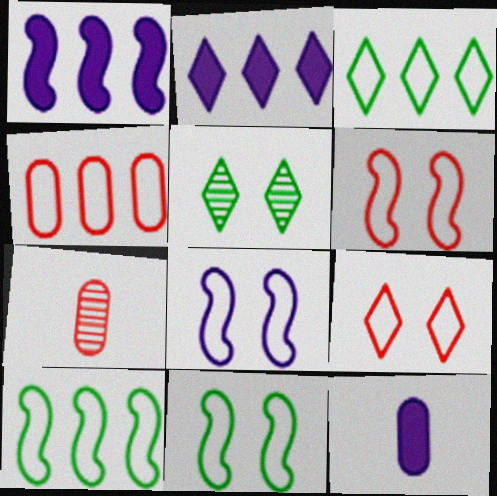[[2, 7, 11], 
[6, 8, 11]]